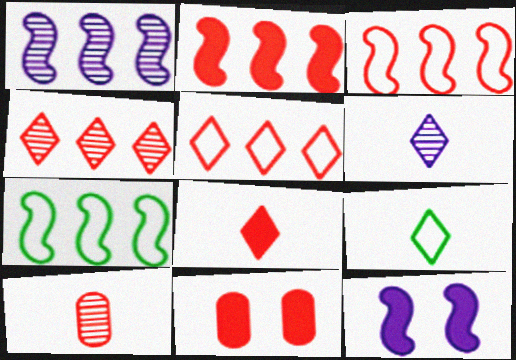[[1, 2, 7], 
[1, 9, 11], 
[2, 8, 11], 
[6, 7, 11], 
[6, 8, 9]]